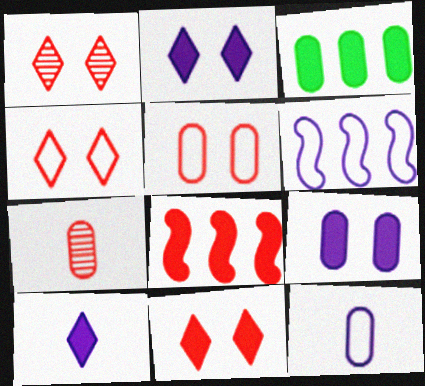[[1, 4, 11], 
[4, 7, 8]]